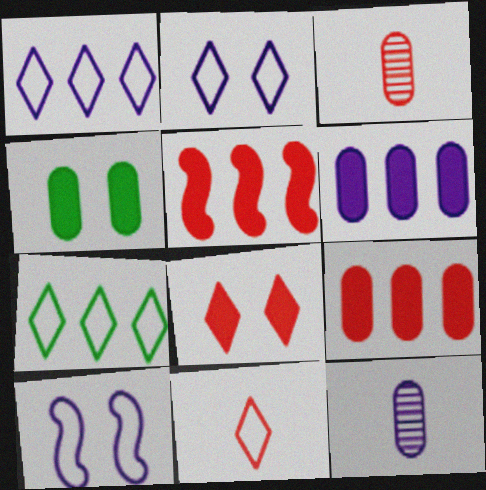[[2, 7, 11]]